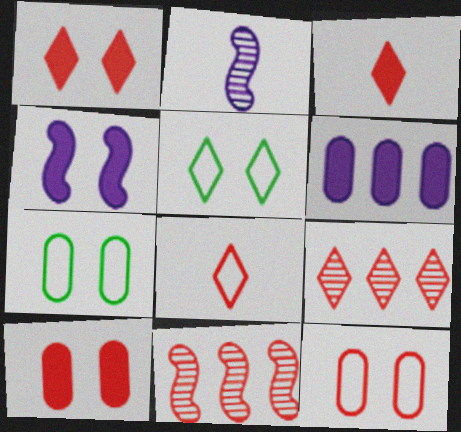[[1, 8, 9], 
[3, 11, 12], 
[8, 10, 11]]